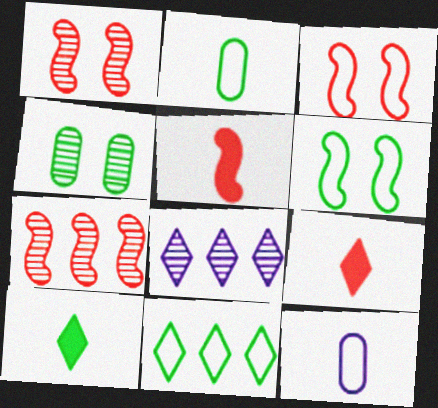[[2, 6, 11], 
[3, 5, 7], 
[3, 11, 12]]